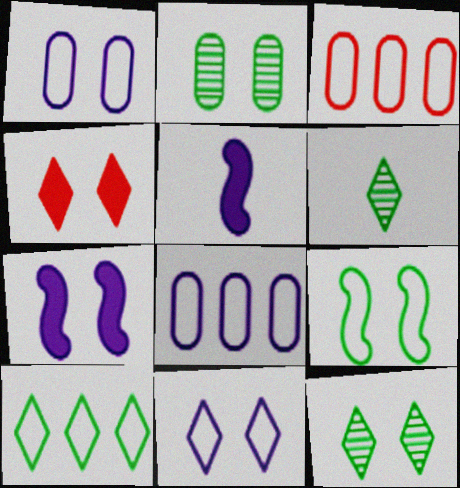[[3, 5, 12], 
[3, 6, 7], 
[4, 11, 12]]